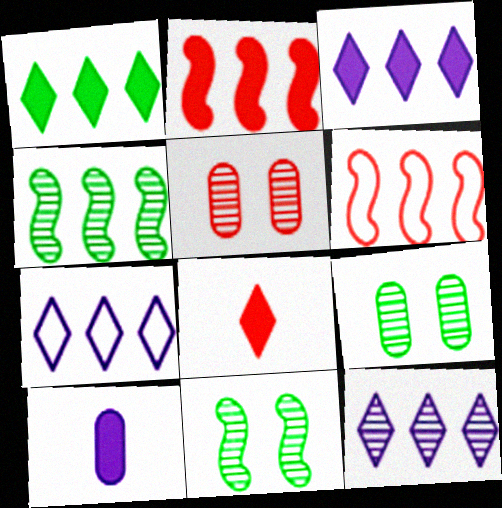[[3, 7, 12], 
[5, 6, 8]]